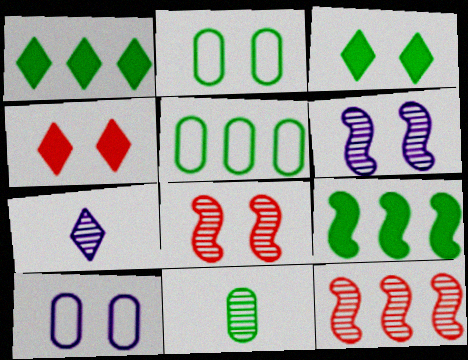[[2, 4, 6], 
[3, 8, 10]]